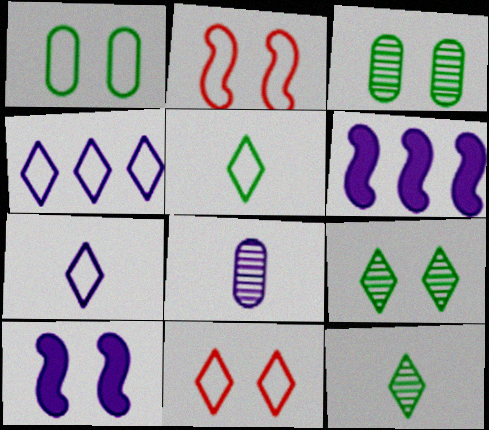[[3, 10, 11], 
[4, 5, 11], 
[4, 8, 10]]